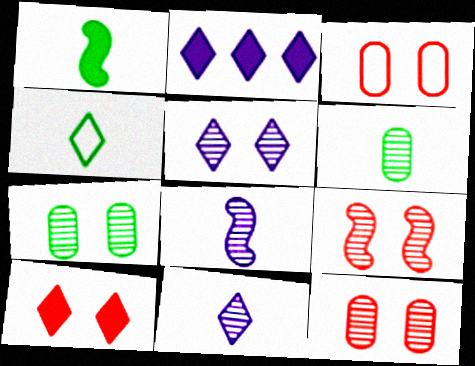[[1, 4, 6], 
[3, 9, 10], 
[5, 7, 9]]